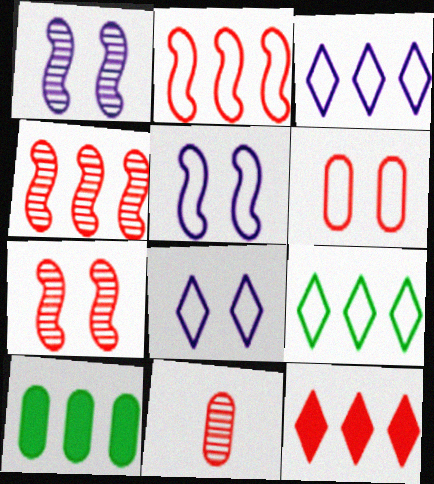[[3, 4, 10]]